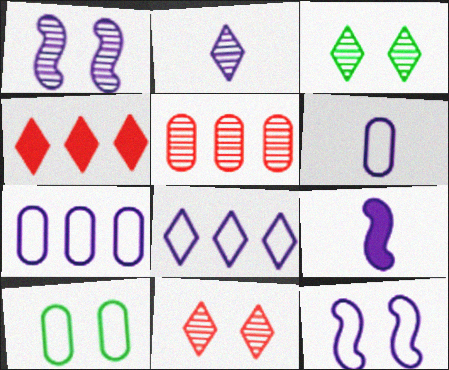[[2, 6, 9], 
[6, 8, 12]]